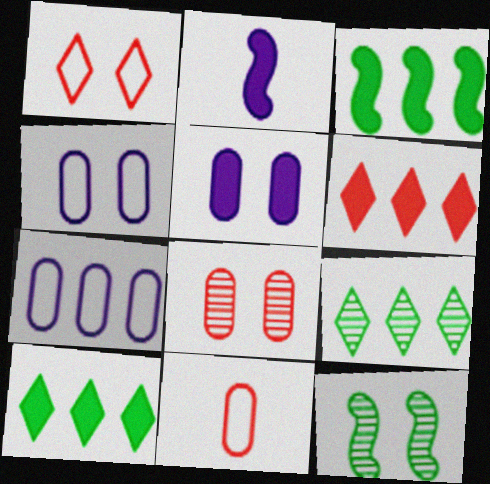[[1, 5, 12]]